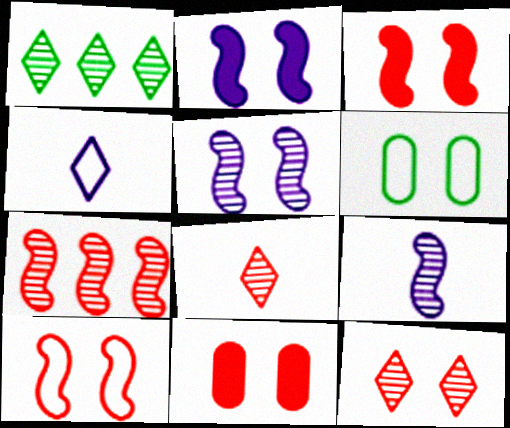[[2, 6, 12], 
[10, 11, 12]]